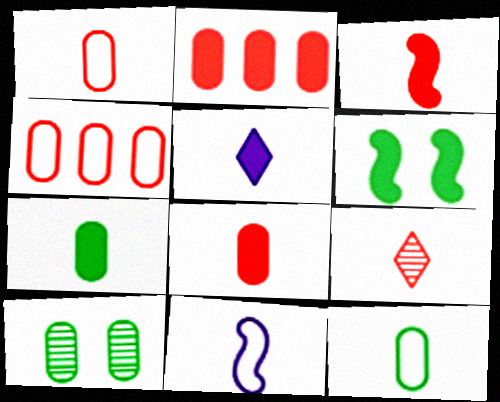[[1, 3, 9], 
[2, 5, 6], 
[3, 5, 7], 
[7, 9, 11]]